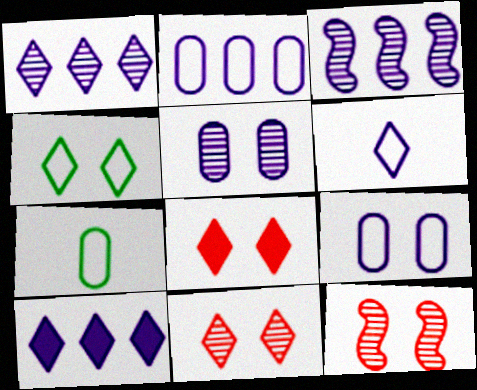[[2, 3, 10], 
[3, 7, 8], 
[7, 10, 12]]